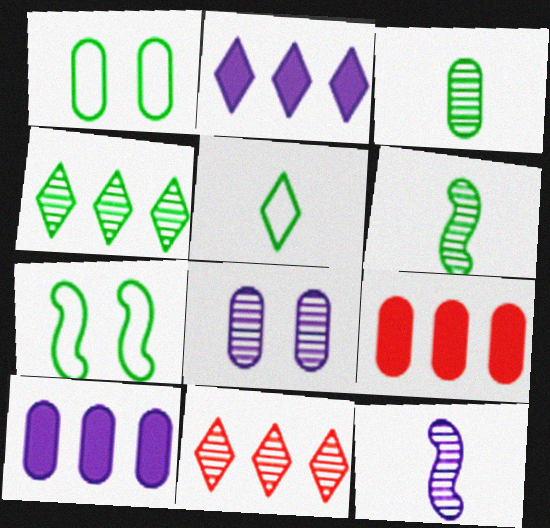[[6, 8, 11]]